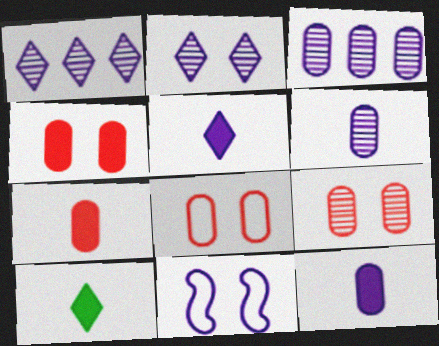[[1, 11, 12], 
[3, 5, 11], 
[4, 8, 9]]